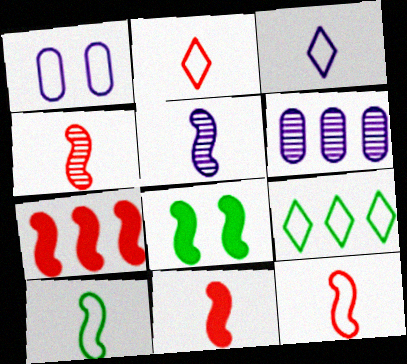[[1, 9, 12], 
[2, 6, 8], 
[4, 11, 12], 
[5, 10, 11], 
[6, 7, 9]]